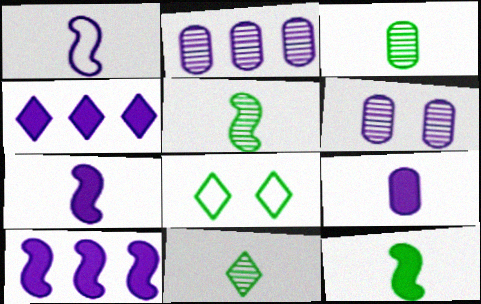[[1, 4, 6], 
[3, 5, 11]]